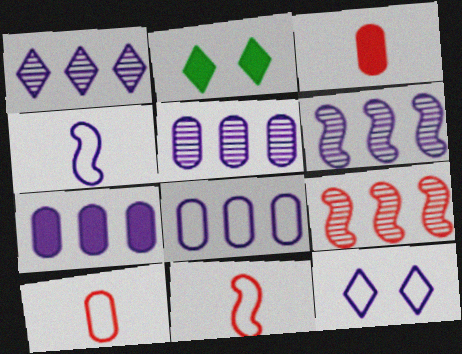[[1, 5, 6], 
[2, 5, 11], 
[2, 6, 10], 
[4, 8, 12], 
[5, 7, 8]]